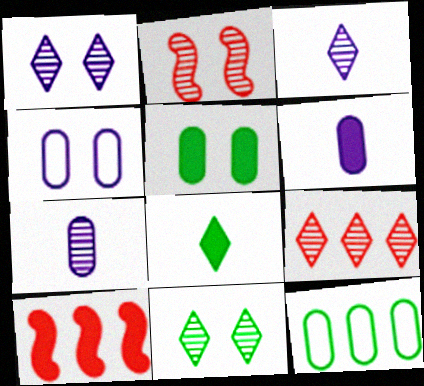[[3, 9, 11]]